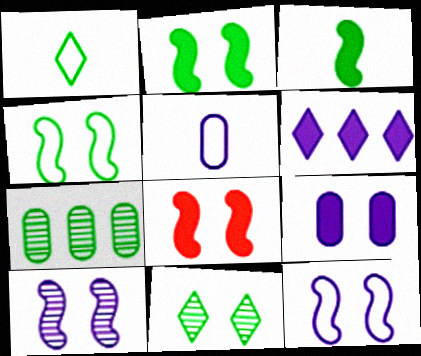[[1, 2, 7], 
[4, 8, 10], 
[5, 6, 10]]